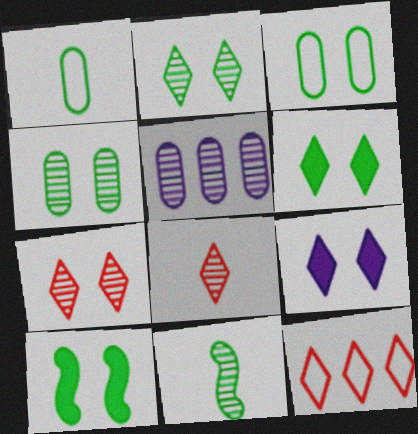[[2, 3, 10], 
[5, 7, 11]]